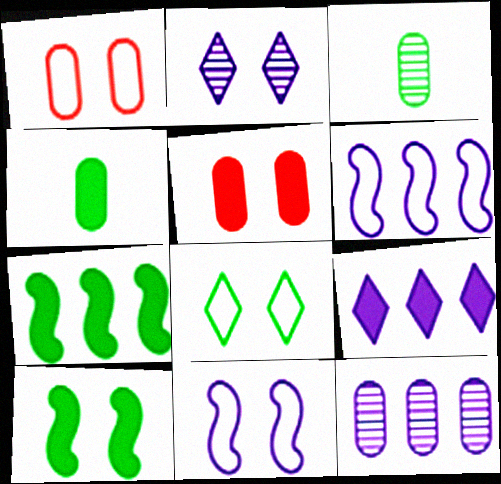[[1, 2, 10], 
[1, 4, 12], 
[1, 8, 11], 
[3, 7, 8], 
[6, 9, 12]]